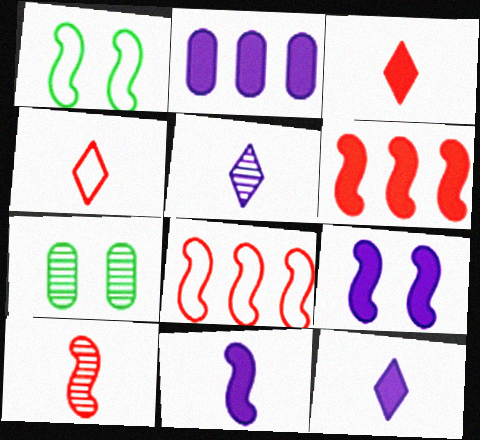[[2, 9, 12], 
[7, 8, 12]]